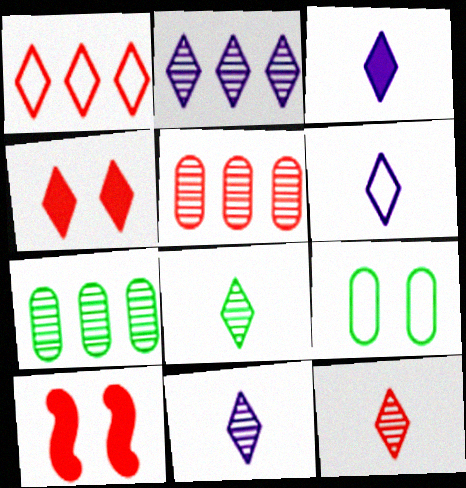[[1, 4, 12], 
[3, 6, 11], 
[6, 7, 10], 
[8, 11, 12]]